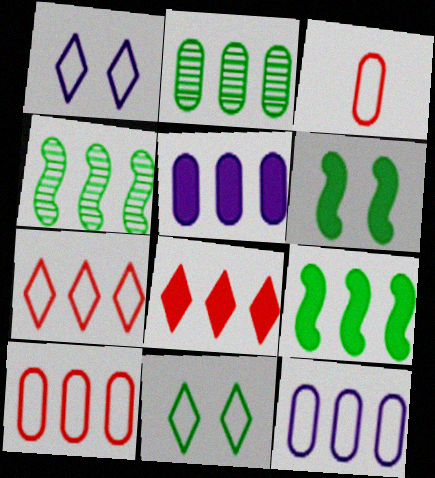[[2, 5, 10], 
[4, 5, 7], 
[4, 8, 12], 
[5, 8, 9]]